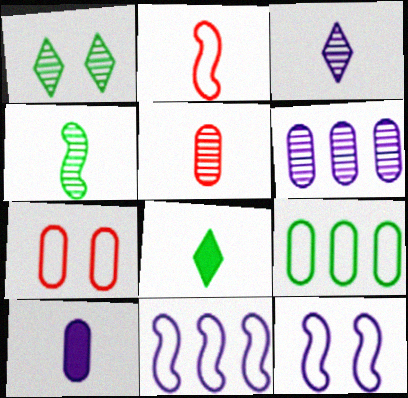[[3, 4, 5]]